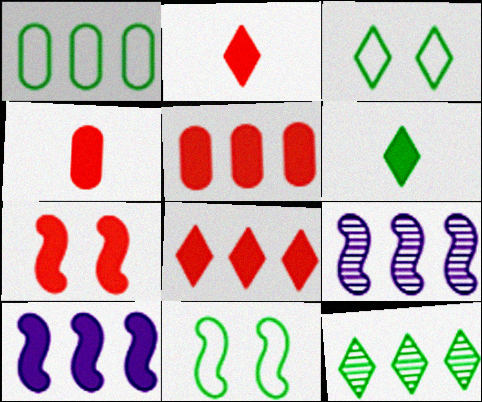[[1, 8, 9], 
[2, 5, 7], 
[3, 4, 9], 
[3, 6, 12], 
[4, 7, 8]]